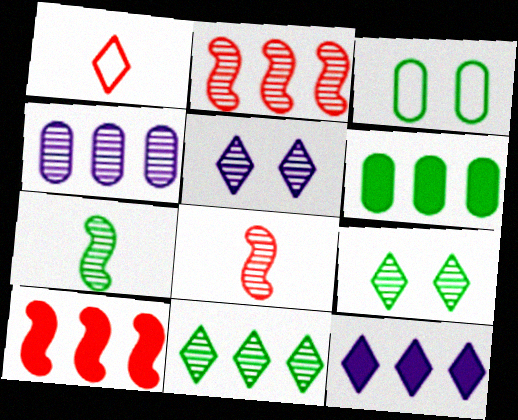[[1, 9, 12], 
[2, 4, 11], 
[3, 8, 12], 
[4, 8, 9], 
[6, 10, 12]]